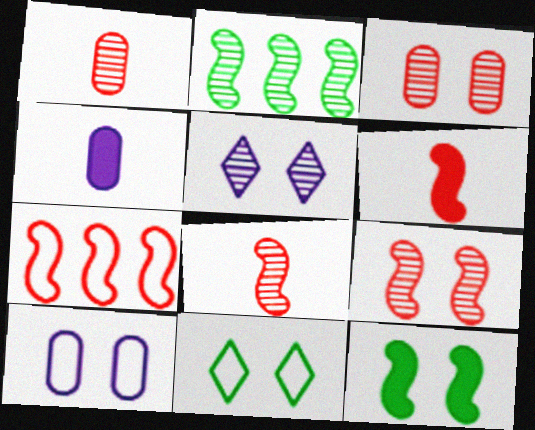[[1, 2, 5], 
[6, 7, 9]]